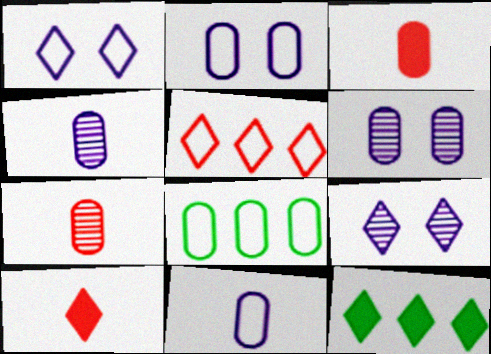[[3, 6, 8]]